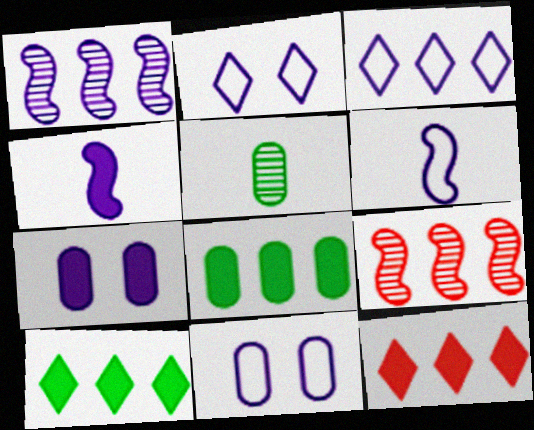[[3, 6, 11], 
[3, 8, 9]]